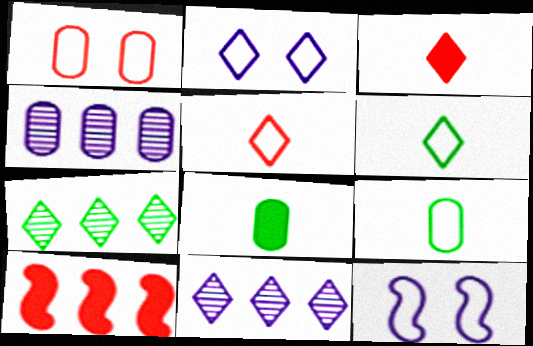[[1, 4, 8], 
[2, 3, 7]]